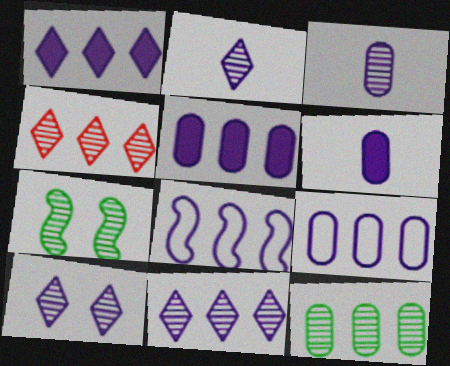[[2, 10, 11], 
[3, 4, 7], 
[5, 8, 11], 
[6, 8, 10]]